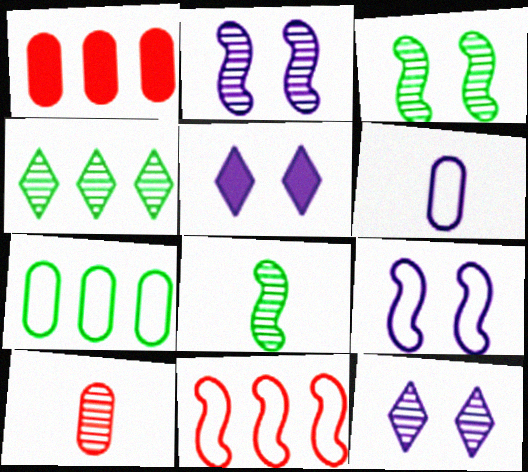[[2, 4, 10]]